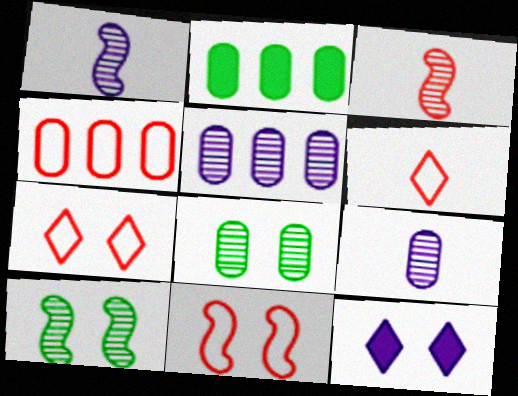[[1, 2, 7], 
[2, 4, 5], 
[4, 6, 11], 
[8, 11, 12]]